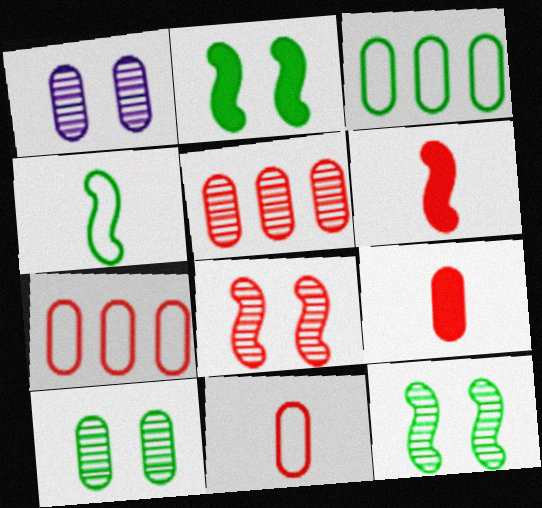[[1, 3, 9]]